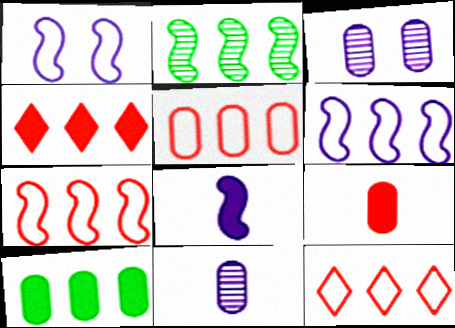[[5, 7, 12]]